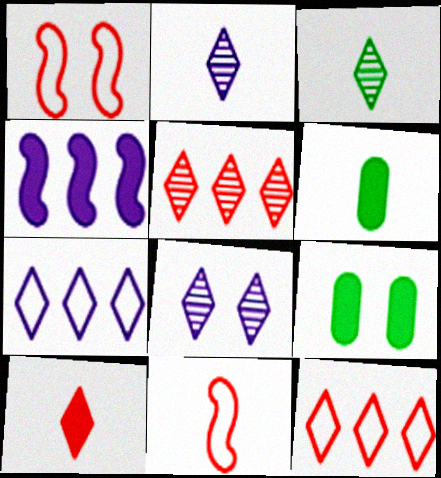[[1, 8, 9], 
[2, 6, 11], 
[3, 5, 8], 
[4, 9, 10]]